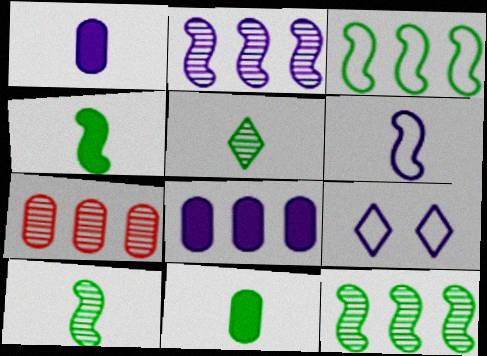[[1, 2, 9], 
[4, 7, 9]]